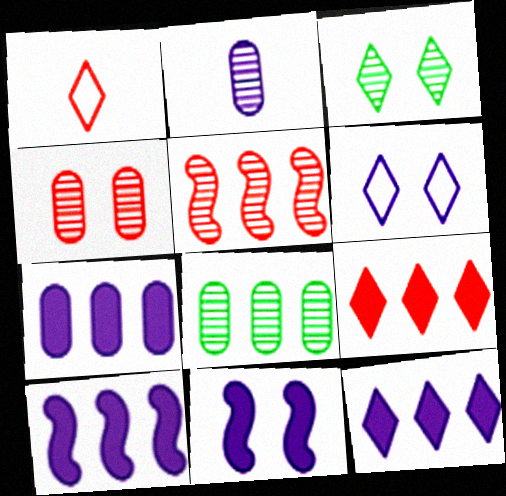[[1, 3, 12], 
[1, 8, 11], 
[2, 3, 5], 
[2, 4, 8], 
[2, 6, 10], 
[7, 10, 12]]